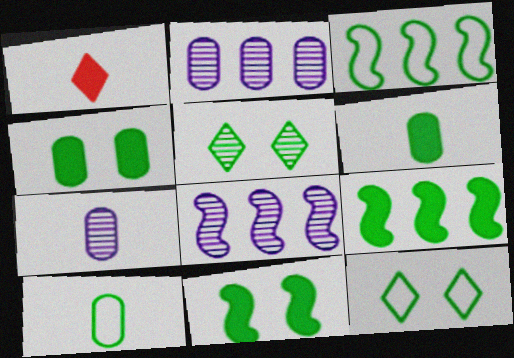[[3, 5, 6], 
[3, 10, 12], 
[5, 9, 10]]